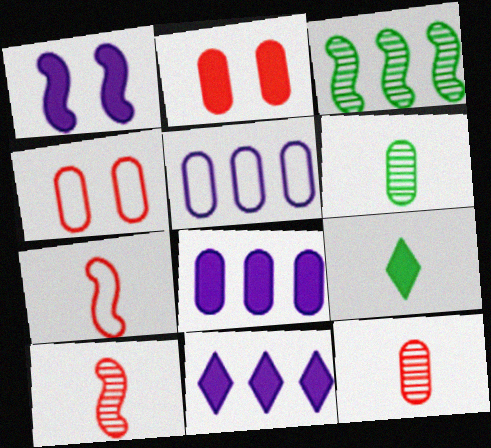[[1, 3, 7], 
[2, 5, 6], 
[4, 6, 8]]